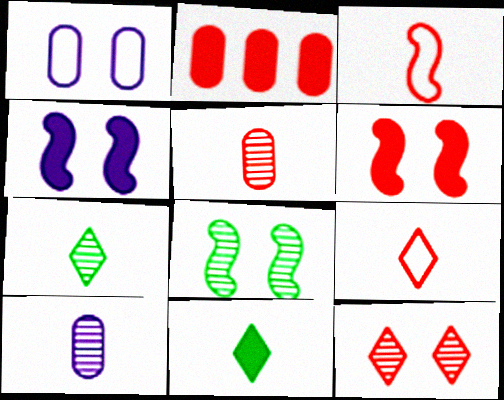[[2, 3, 12], 
[2, 4, 11], 
[3, 10, 11]]